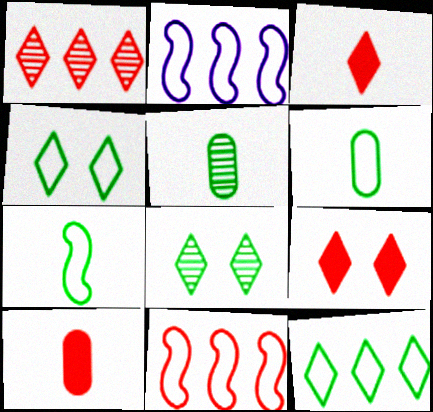[[2, 5, 9], 
[2, 8, 10]]